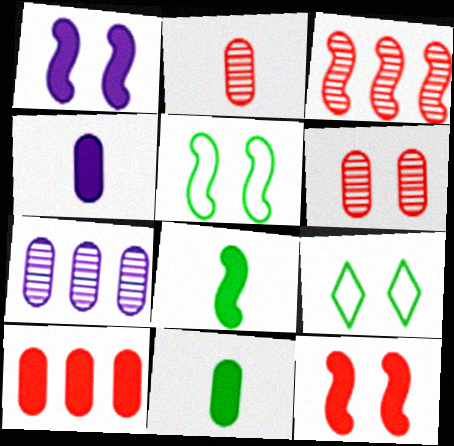[[1, 6, 9], 
[3, 4, 9]]